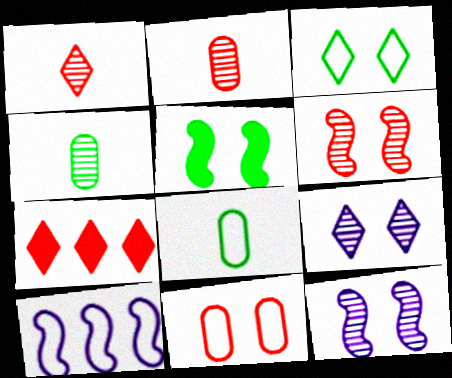[[5, 9, 11], 
[7, 8, 12]]